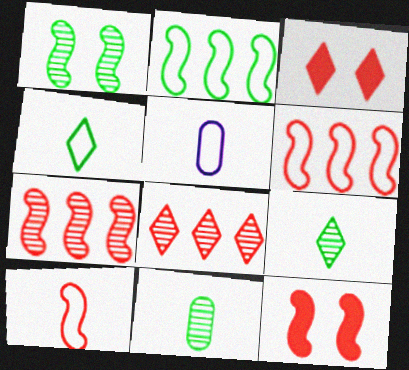[[4, 5, 10], 
[7, 10, 12]]